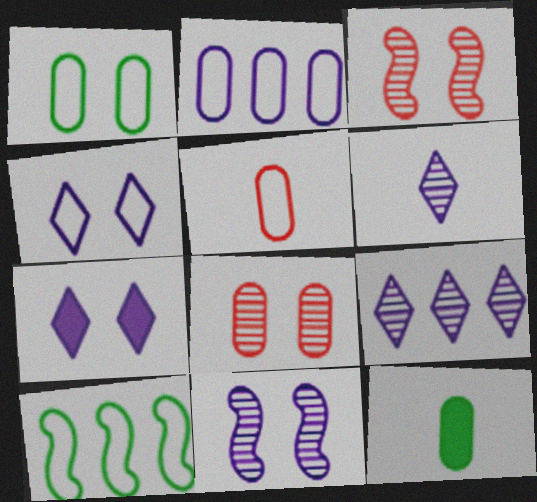[[1, 2, 5], 
[1, 3, 7], 
[2, 8, 12], 
[4, 5, 10]]